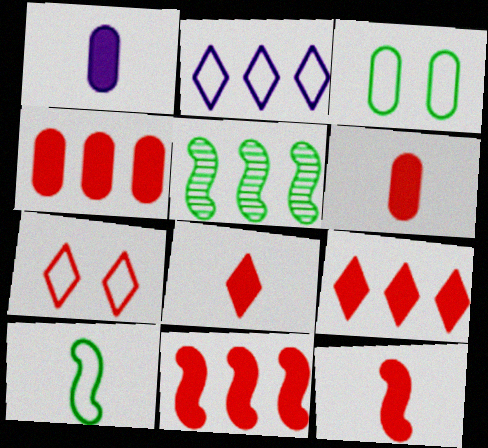[[1, 5, 7], 
[2, 4, 5], 
[4, 9, 11], 
[6, 8, 12]]